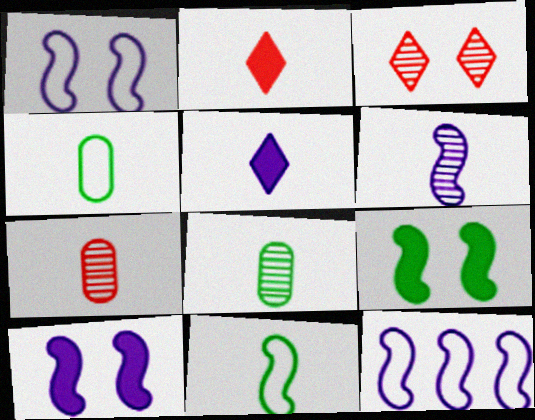[[2, 4, 6], 
[5, 7, 11], 
[6, 10, 12]]